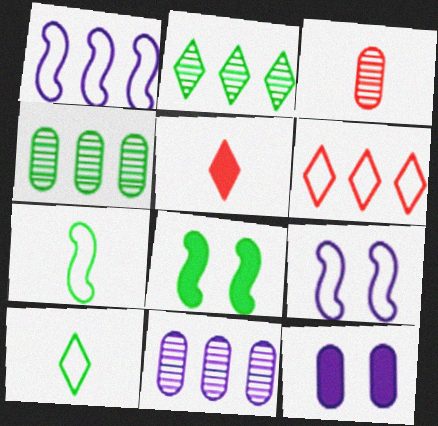[[4, 5, 9], 
[4, 8, 10]]